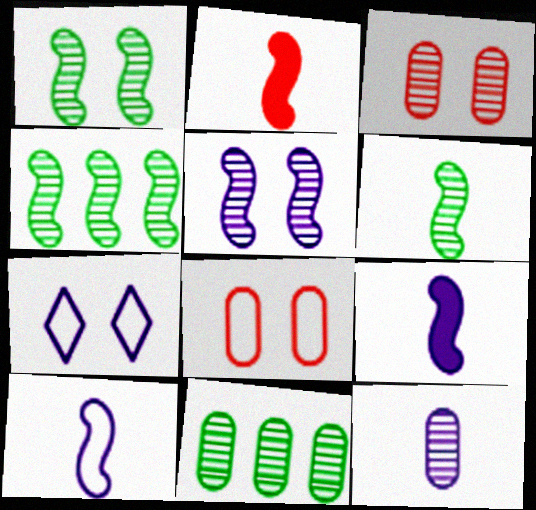[[1, 4, 6], 
[2, 6, 10], 
[2, 7, 11], 
[3, 11, 12]]